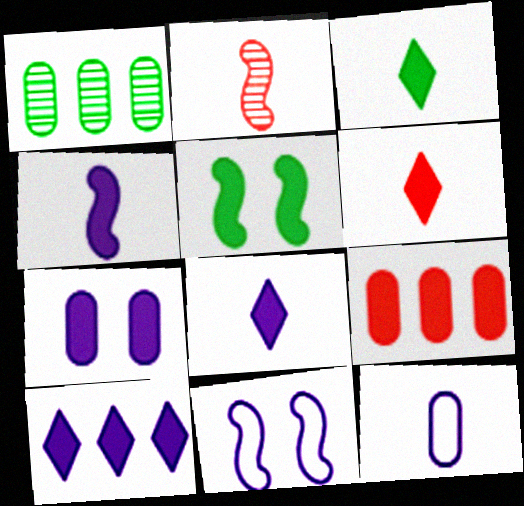[[1, 6, 11], 
[2, 3, 12], 
[3, 6, 8], 
[4, 7, 10], 
[5, 8, 9]]